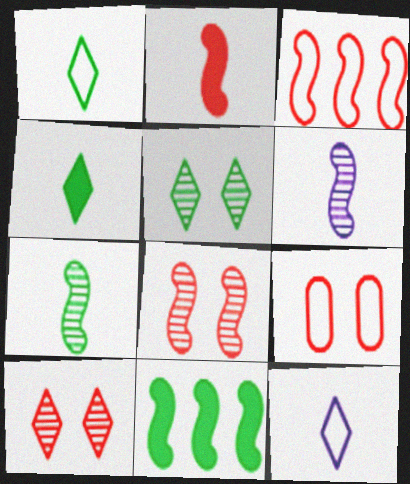[[2, 3, 8]]